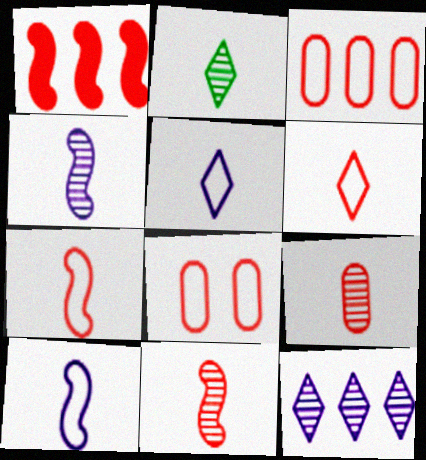[[2, 4, 9]]